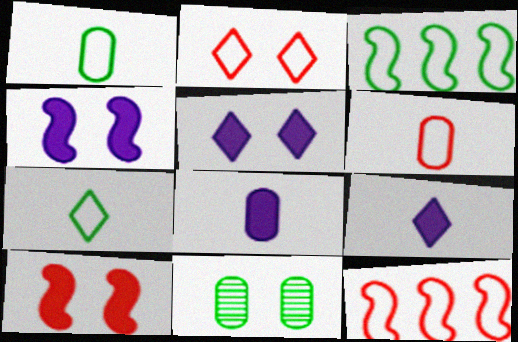[[2, 4, 11], 
[2, 6, 12], 
[9, 11, 12]]